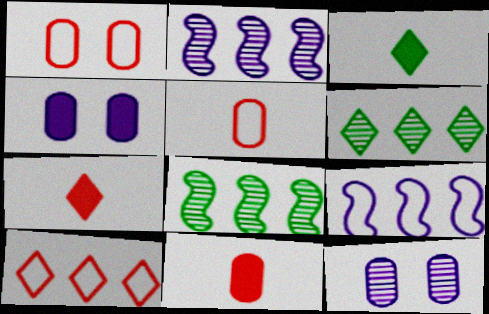[[1, 2, 3]]